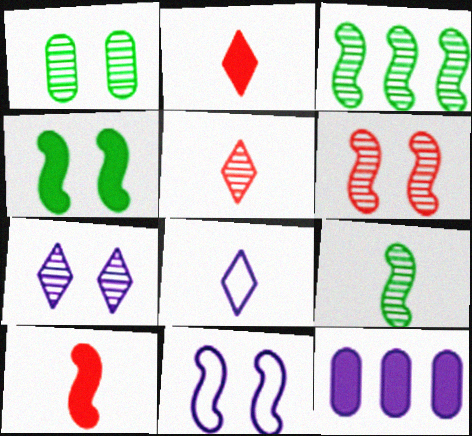[[1, 6, 7], 
[2, 4, 12], 
[3, 10, 11], 
[4, 6, 11]]